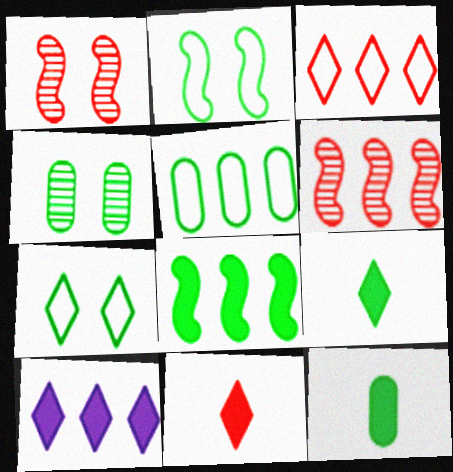[[4, 5, 12], 
[5, 6, 10]]